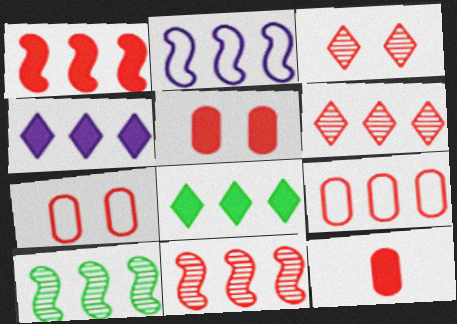[[1, 2, 10], 
[1, 6, 9], 
[4, 9, 10]]